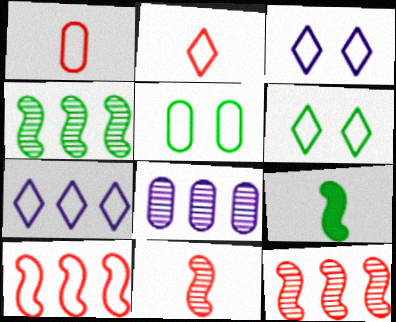[[2, 6, 7]]